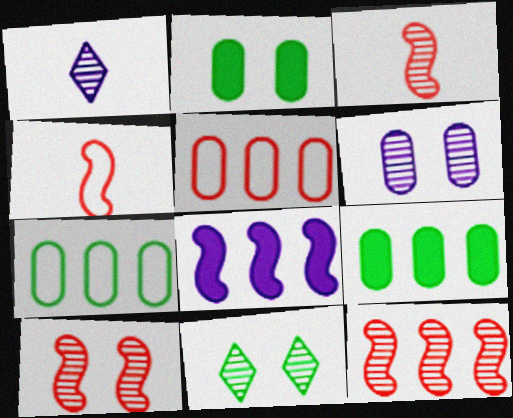[[3, 10, 12], 
[6, 10, 11]]